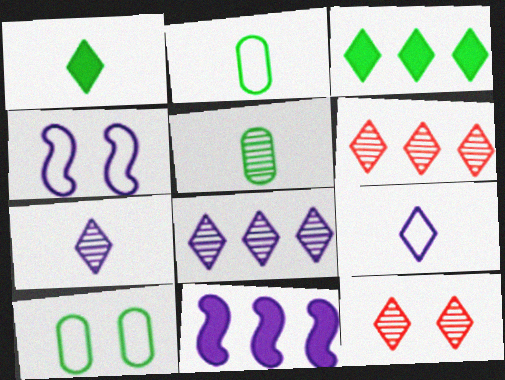[[2, 11, 12], 
[3, 9, 12]]